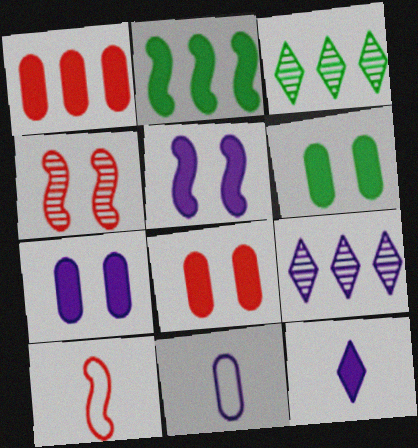[[2, 8, 12], 
[3, 7, 10], 
[5, 9, 11], 
[6, 7, 8], 
[6, 9, 10]]